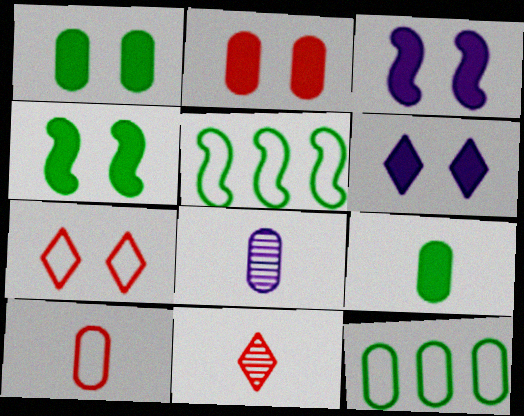[[2, 4, 6], 
[2, 8, 12], 
[3, 11, 12], 
[8, 9, 10]]